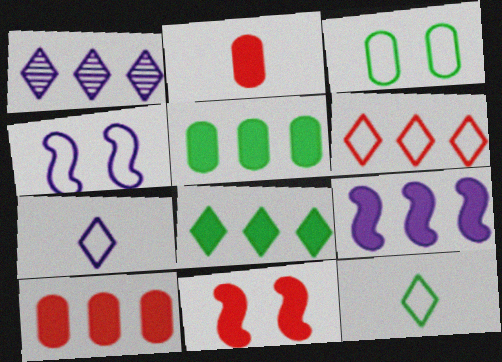[[1, 6, 8], 
[8, 9, 10]]